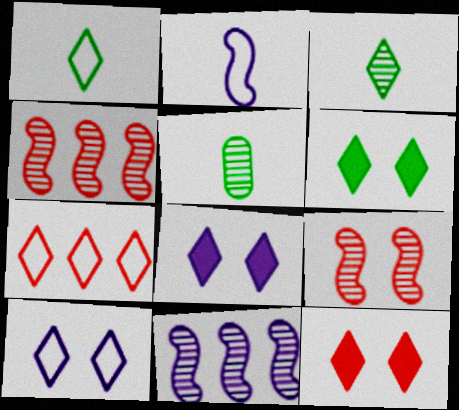[[1, 7, 10], 
[3, 7, 8], 
[6, 8, 12]]